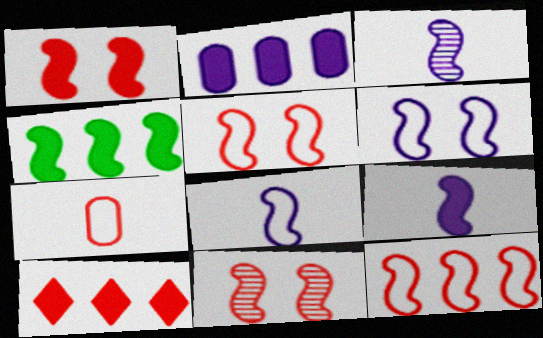[[1, 4, 9], 
[1, 5, 11], 
[2, 4, 10], 
[3, 4, 5], 
[3, 8, 9], 
[4, 8, 11], 
[7, 10, 11]]